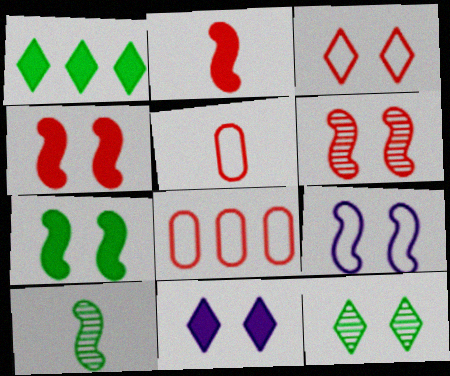[[3, 11, 12], 
[6, 7, 9], 
[8, 10, 11]]